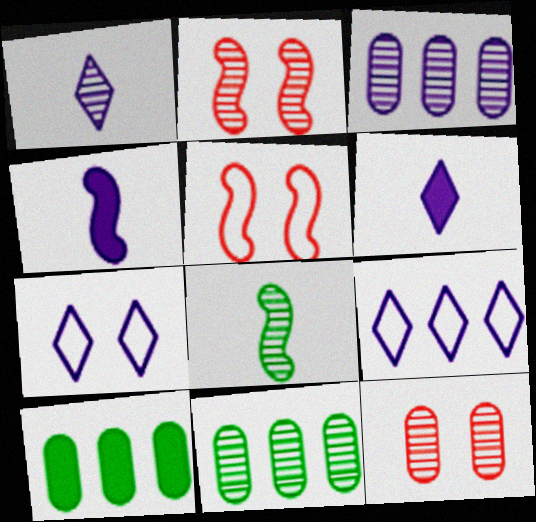[[1, 2, 11], 
[1, 5, 10], 
[3, 4, 7], 
[5, 6, 11]]